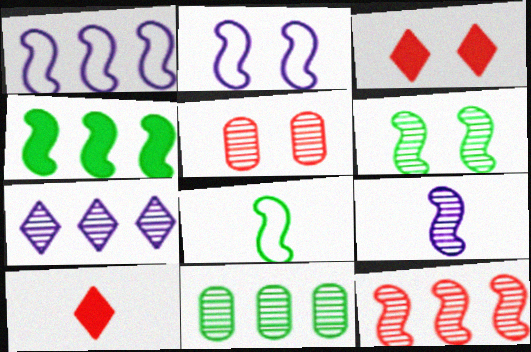[[1, 4, 12], 
[2, 10, 11], 
[4, 6, 8], 
[6, 9, 12], 
[7, 11, 12]]